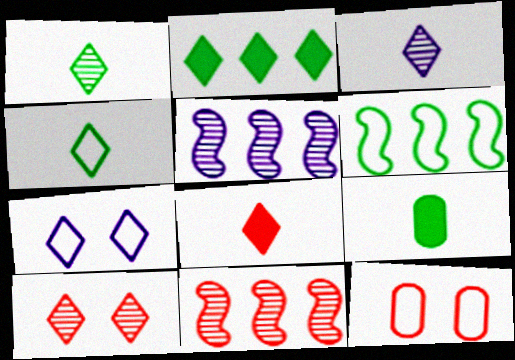[[3, 4, 8], 
[7, 9, 11], 
[8, 11, 12]]